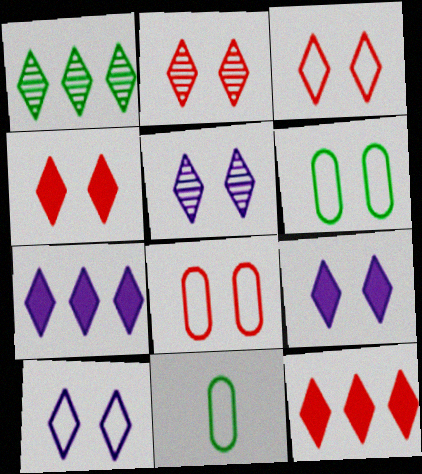[[2, 3, 4], 
[5, 9, 10]]